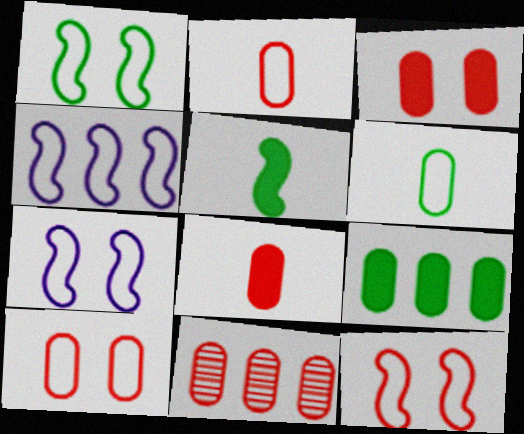[[1, 7, 12], 
[2, 3, 11], 
[8, 10, 11]]